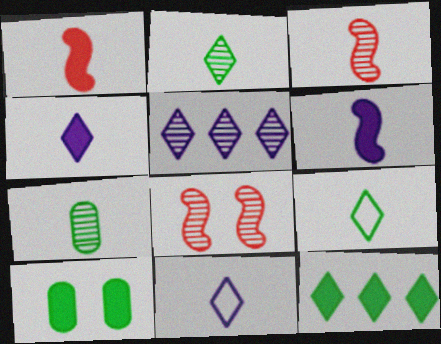[[1, 7, 11], 
[5, 7, 8]]